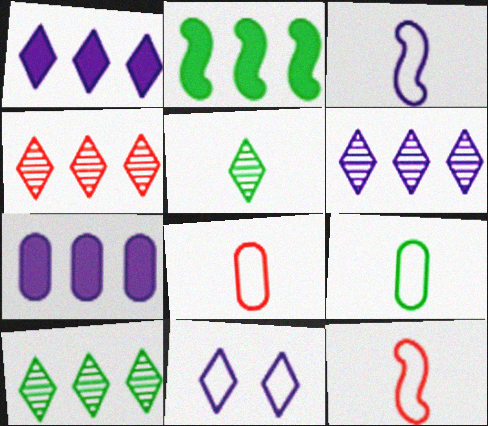[[4, 6, 10]]